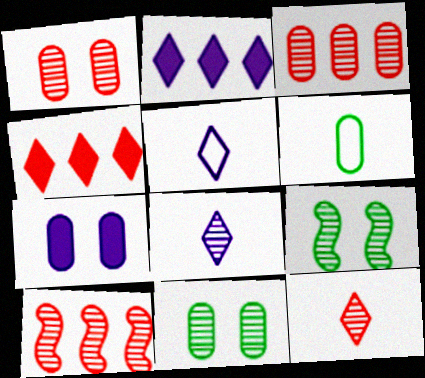[[1, 10, 12], 
[3, 6, 7], 
[3, 8, 9], 
[8, 10, 11]]